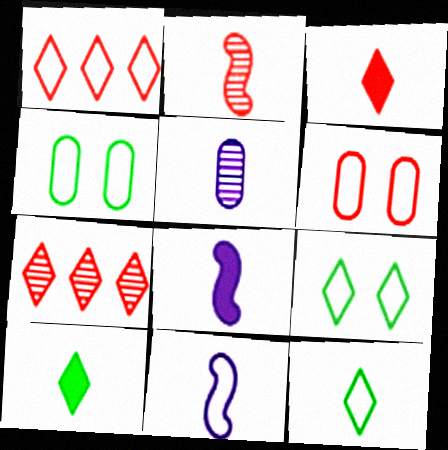[[1, 4, 11], 
[4, 7, 8]]